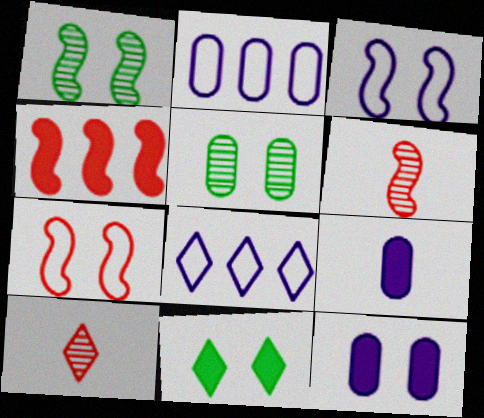[[2, 6, 11], 
[4, 6, 7], 
[4, 9, 11], 
[8, 10, 11]]